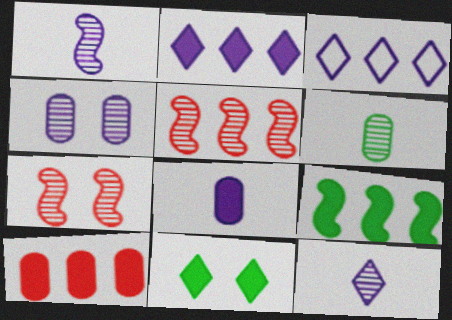[[2, 9, 10]]